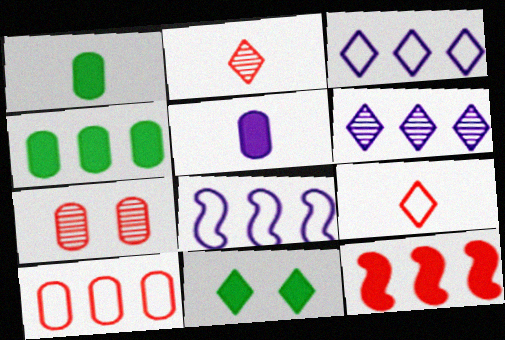[[2, 3, 11], 
[5, 11, 12], 
[6, 9, 11], 
[7, 9, 12]]